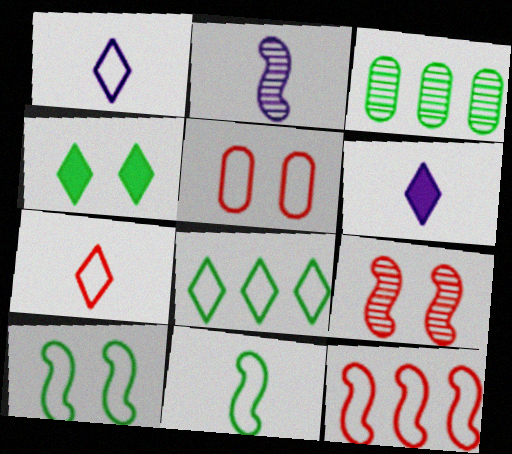[[3, 4, 11], 
[5, 7, 12]]